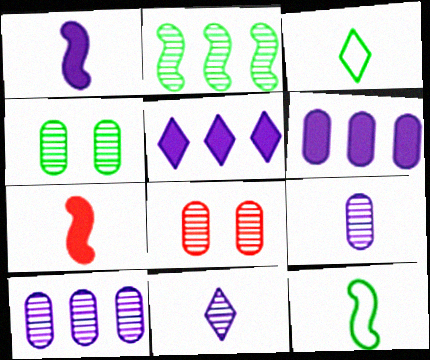[[2, 8, 11], 
[3, 7, 9], 
[5, 8, 12]]